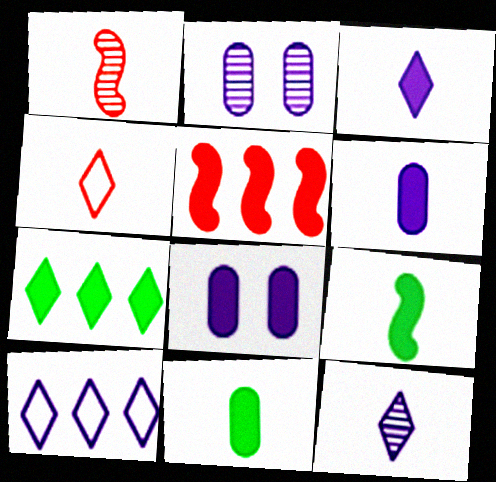[]